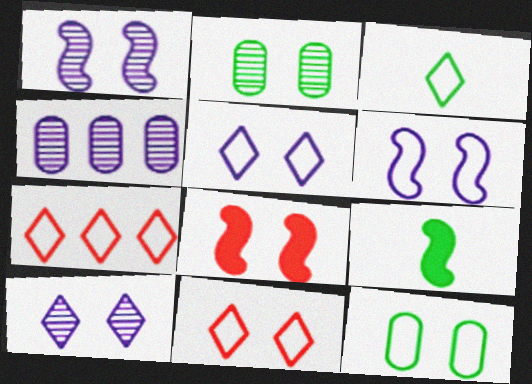[[2, 5, 8], 
[3, 4, 8], 
[3, 5, 7], 
[4, 9, 11], 
[6, 11, 12], 
[8, 10, 12]]